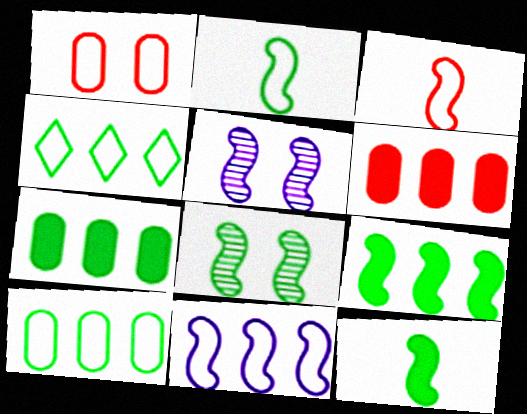[[2, 8, 9], 
[3, 5, 9]]